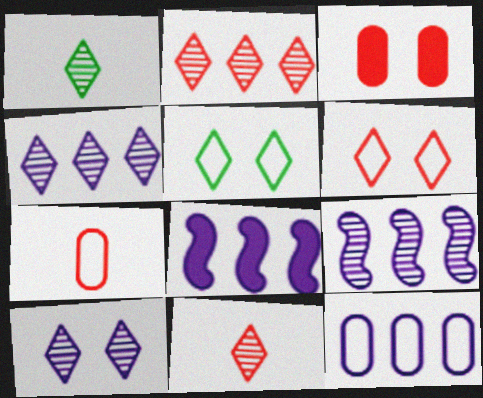[[1, 2, 10], 
[4, 8, 12]]